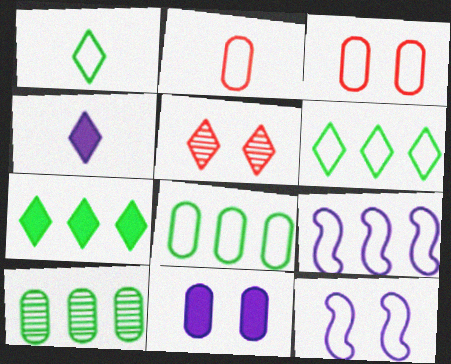[[1, 3, 9], 
[2, 6, 12], 
[2, 10, 11], 
[4, 5, 6]]